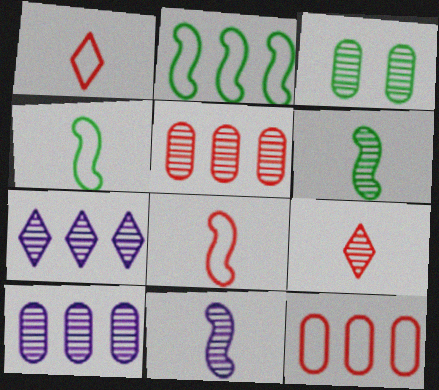[]